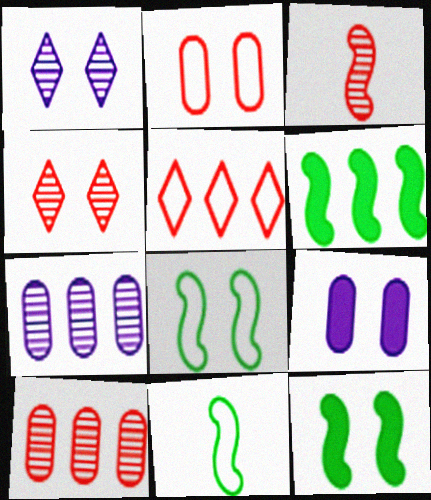[[1, 2, 12], 
[3, 4, 10], 
[4, 8, 9], 
[5, 6, 7]]